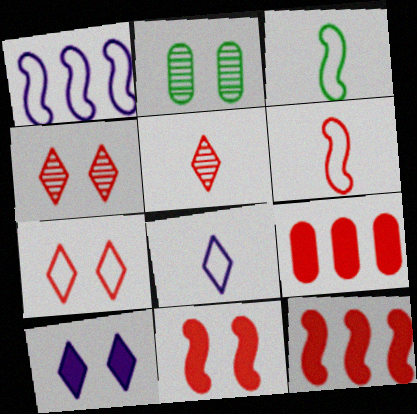[[2, 8, 12], 
[4, 6, 9]]